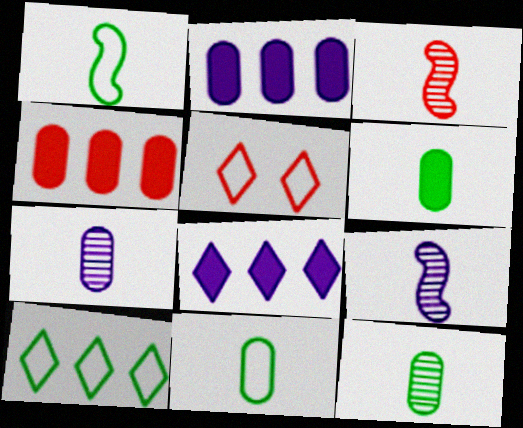[[3, 4, 5], 
[6, 11, 12]]